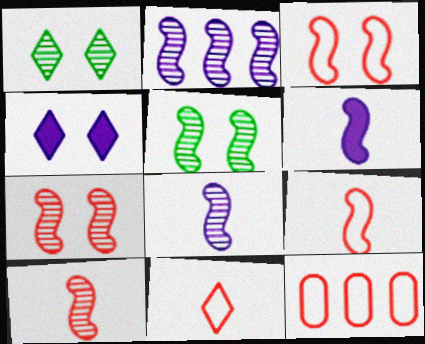[[1, 6, 12], 
[2, 5, 10], 
[3, 11, 12]]